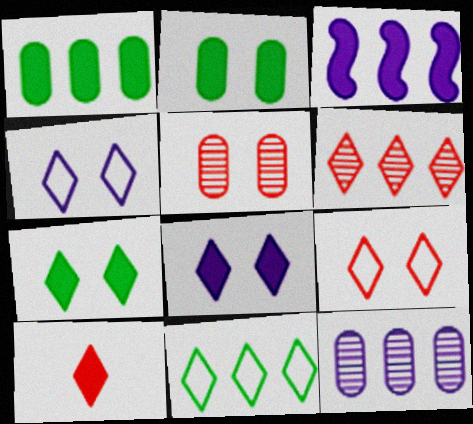[[2, 3, 10], 
[6, 9, 10]]